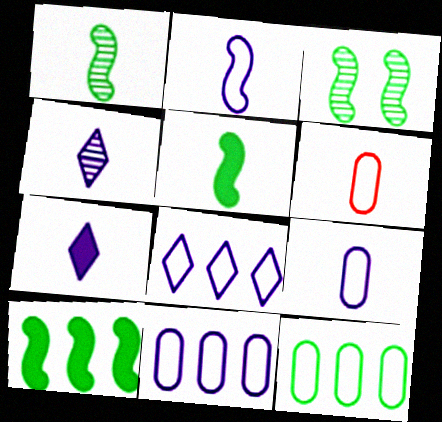[[1, 6, 7], 
[4, 5, 6]]